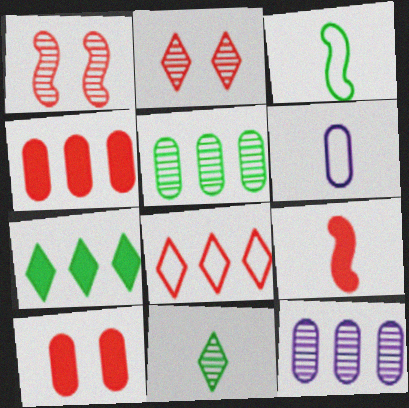[[1, 6, 7], 
[1, 11, 12], 
[5, 6, 10], 
[6, 9, 11]]